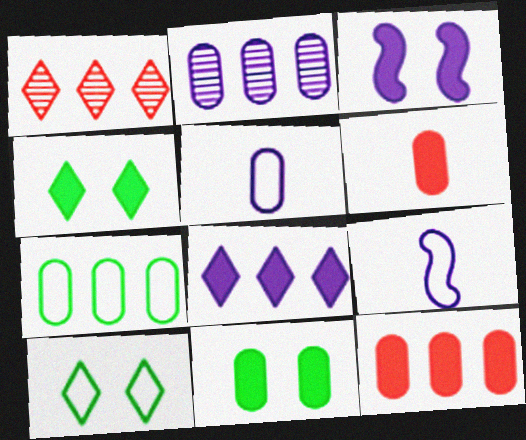[[1, 9, 11], 
[2, 7, 12]]